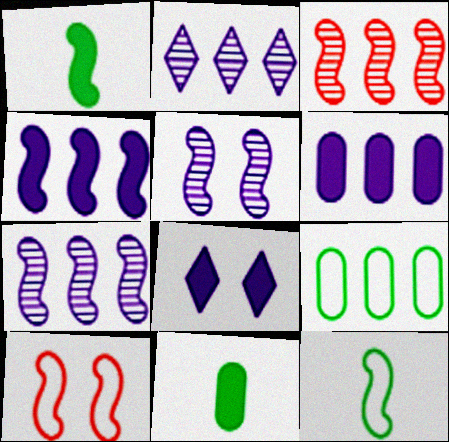[[1, 7, 10], 
[2, 10, 11]]